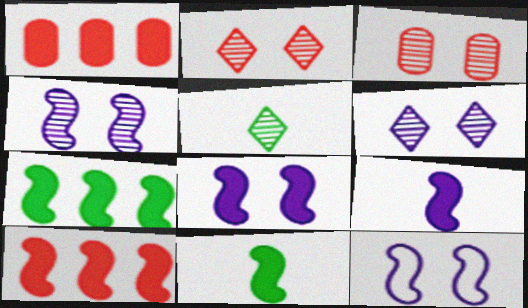[[1, 5, 12], 
[4, 8, 12], 
[8, 10, 11]]